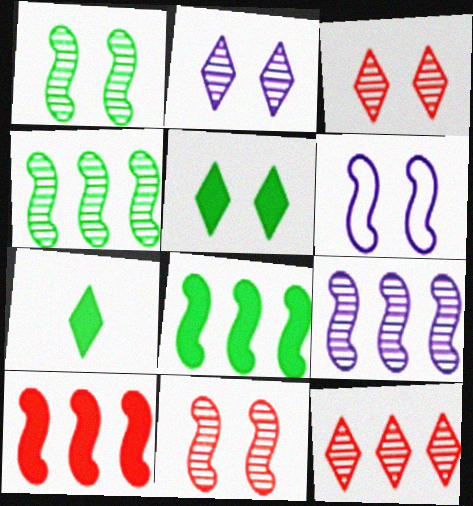[]